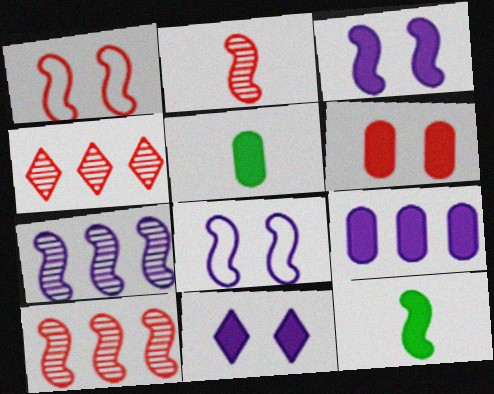[[1, 7, 12], 
[4, 5, 8], 
[5, 6, 9], 
[8, 10, 12]]